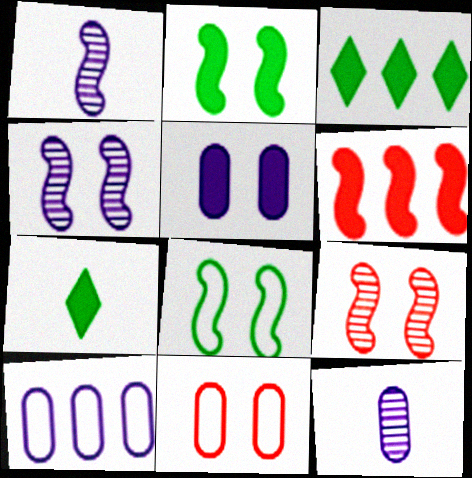[[1, 3, 11], 
[1, 6, 8], 
[5, 6, 7], 
[5, 10, 12], 
[7, 9, 10]]